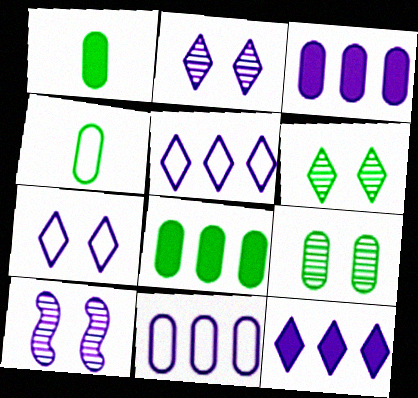[[4, 8, 9]]